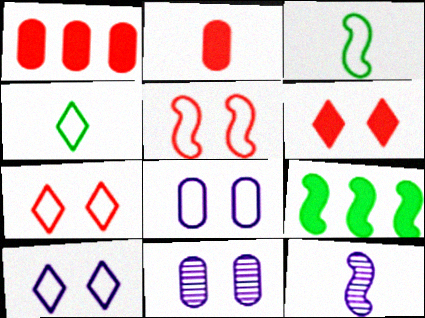[[2, 4, 12], 
[5, 9, 12]]